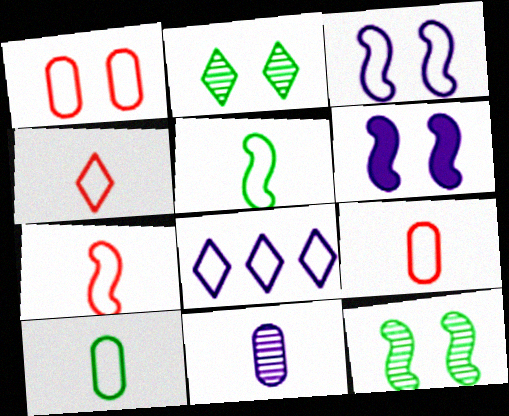[[1, 2, 6], 
[1, 5, 8], 
[4, 7, 9], 
[6, 8, 11]]